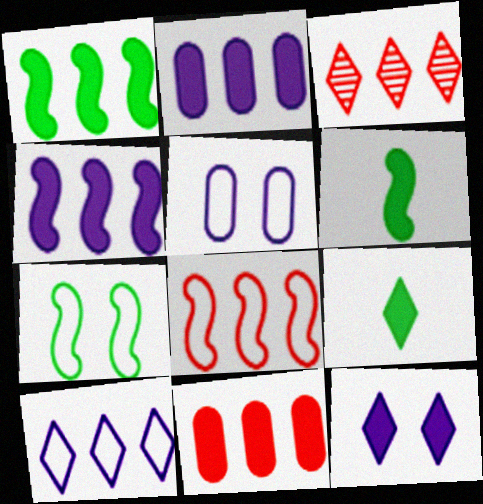[[3, 5, 6], 
[3, 8, 11], 
[6, 11, 12]]